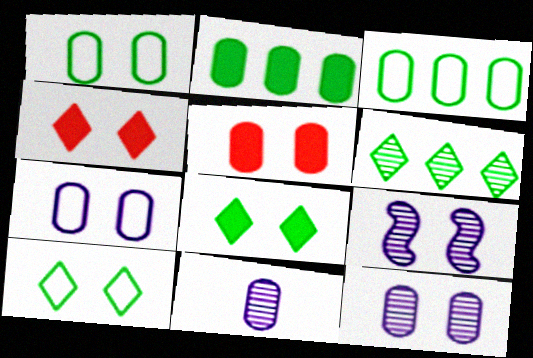[[1, 4, 9], 
[1, 5, 12], 
[3, 5, 11], 
[5, 9, 10]]